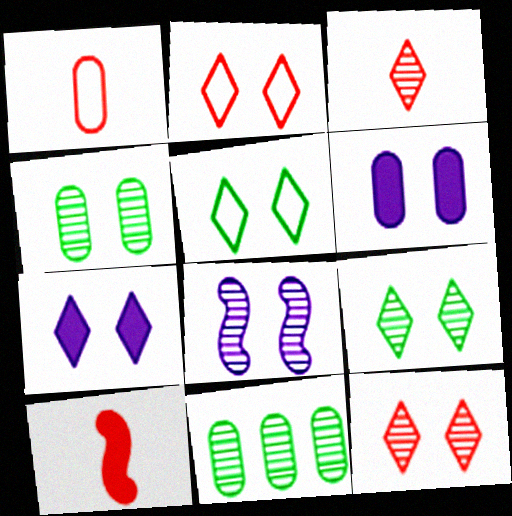[[1, 3, 10], 
[1, 6, 11], 
[2, 7, 9], 
[3, 8, 11], 
[4, 8, 12], 
[5, 7, 12]]